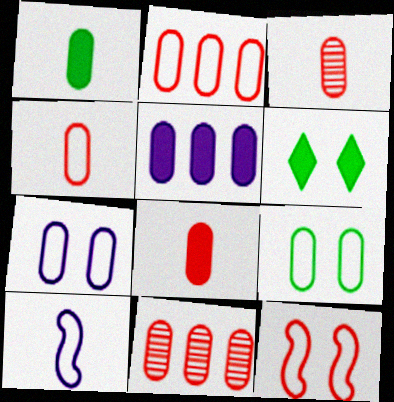[[1, 7, 11], 
[3, 4, 8], 
[3, 5, 9], 
[6, 10, 11]]